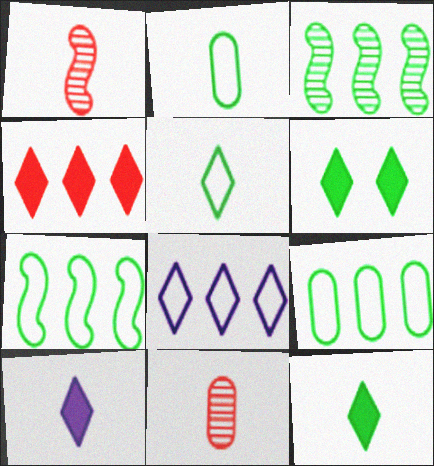[[1, 2, 10], 
[2, 3, 6], 
[4, 6, 10]]